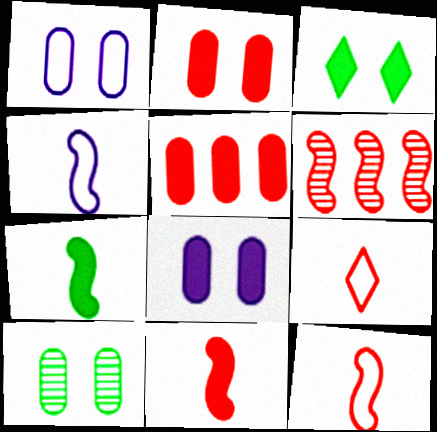[[1, 2, 10], 
[2, 6, 9]]